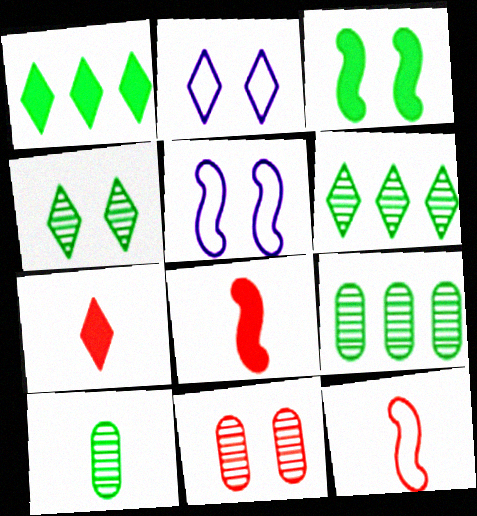[[2, 3, 11], 
[2, 6, 7], 
[2, 8, 9], 
[5, 7, 9]]